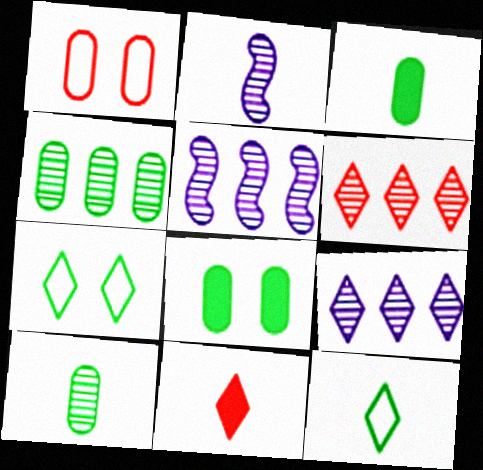[[4, 5, 6], 
[7, 9, 11]]